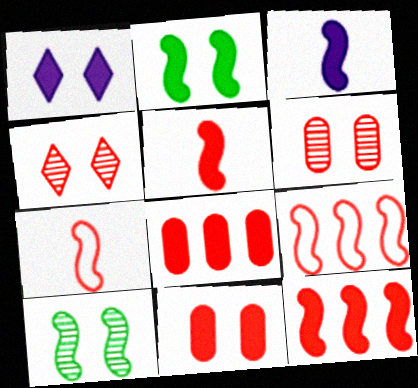[[1, 2, 11], 
[2, 3, 12], 
[3, 9, 10], 
[4, 7, 8]]